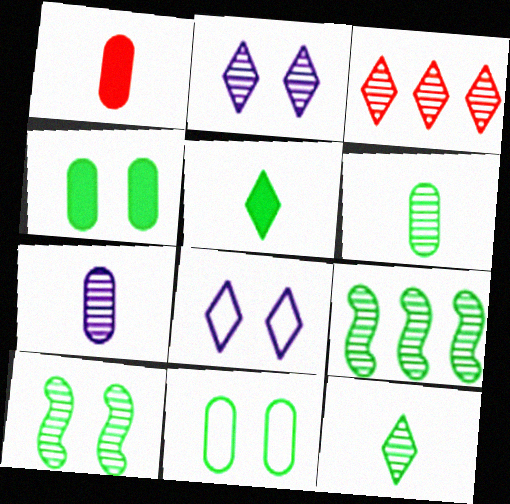[[1, 8, 9], 
[2, 3, 12], 
[3, 5, 8], 
[3, 7, 10], 
[5, 9, 11]]